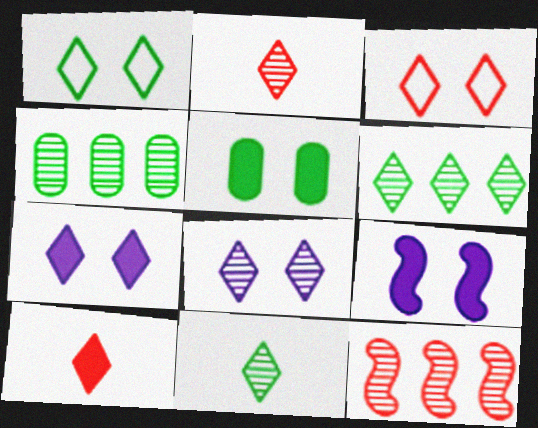[[2, 6, 8]]